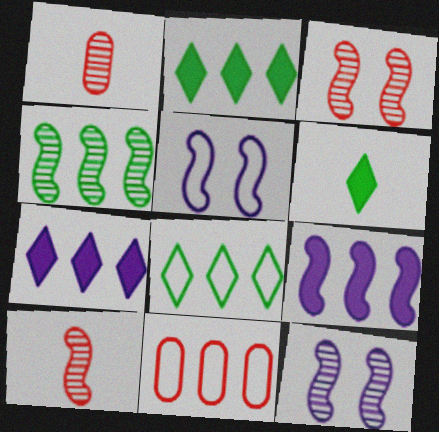[[1, 2, 5], 
[4, 7, 11], 
[4, 10, 12], 
[6, 11, 12]]